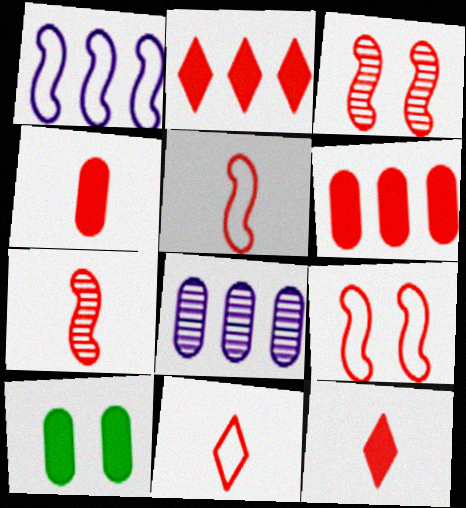[[3, 6, 11], 
[4, 7, 11]]